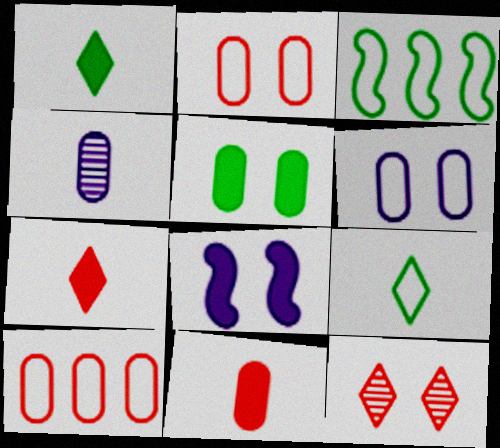[[4, 5, 10]]